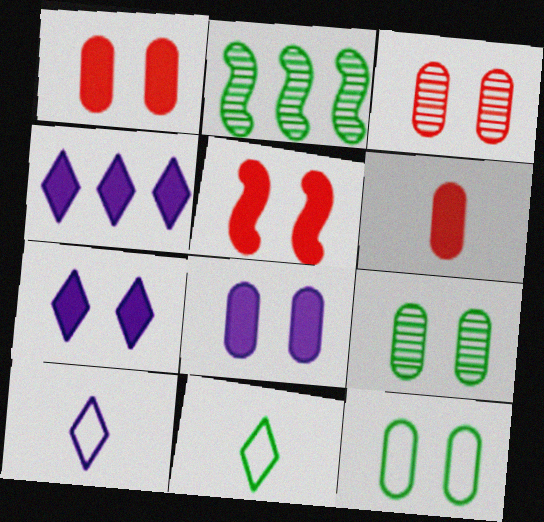[[1, 2, 10], 
[3, 8, 12]]